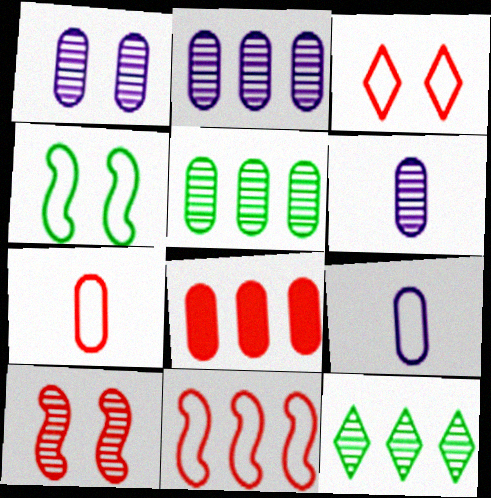[[1, 2, 6], 
[3, 7, 11], 
[6, 10, 12]]